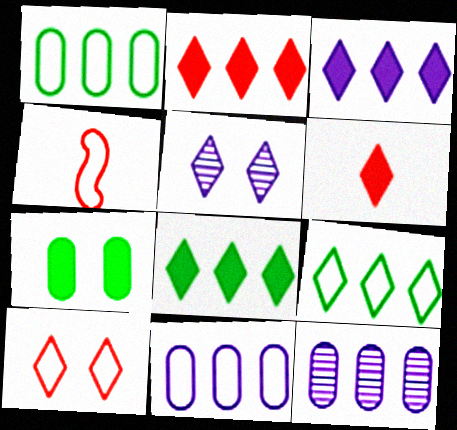[[2, 3, 8], 
[5, 6, 9]]